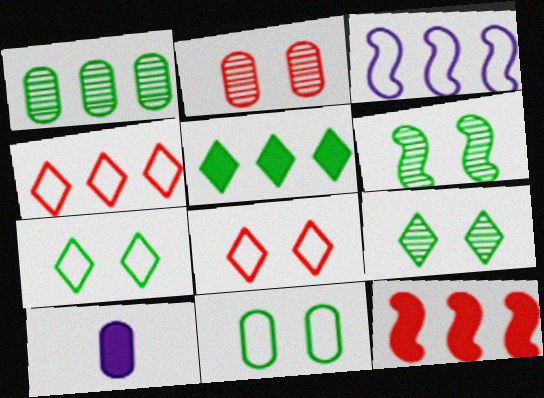[[4, 6, 10]]